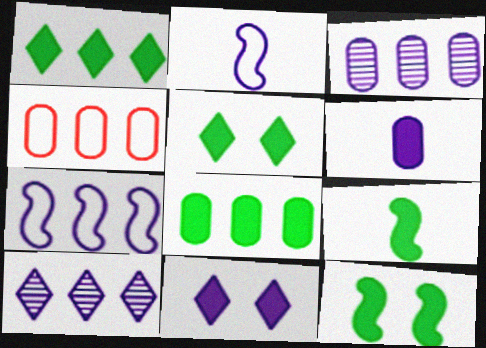[[2, 3, 11], 
[3, 4, 8], 
[5, 8, 9]]